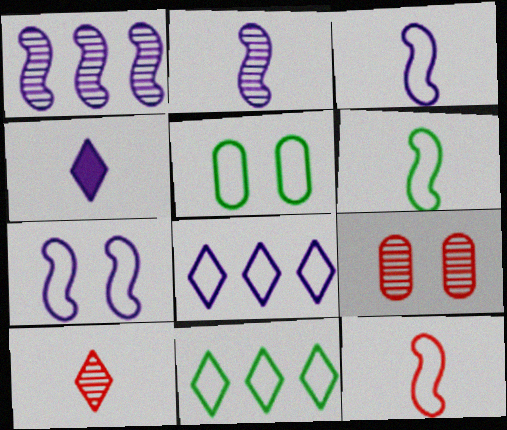[[3, 6, 12], 
[5, 6, 11], 
[5, 8, 12]]